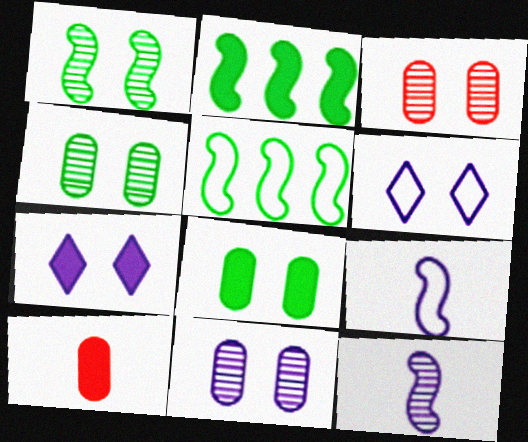[[2, 7, 10], 
[3, 4, 11]]